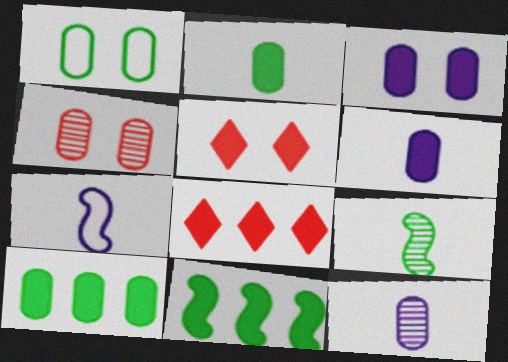[[1, 3, 4], 
[5, 6, 11]]